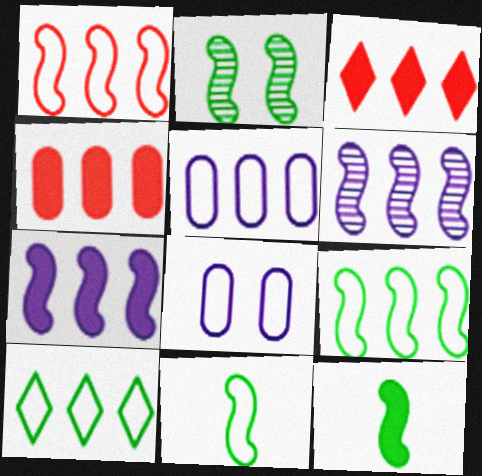[[1, 5, 10], 
[2, 9, 12], 
[4, 6, 10]]